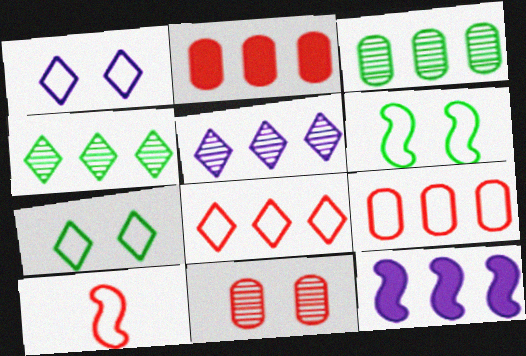[[3, 8, 12], 
[4, 9, 12]]